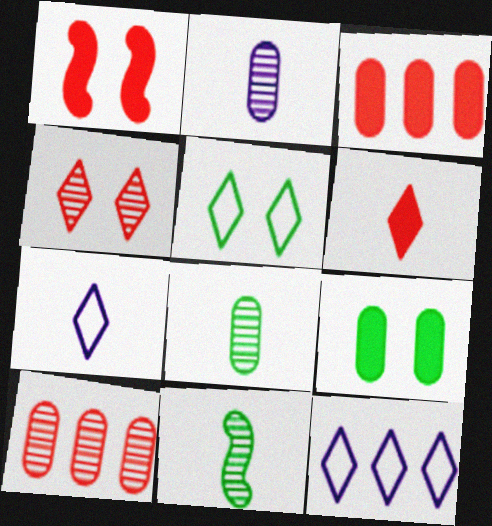[[1, 3, 6], 
[1, 8, 12]]